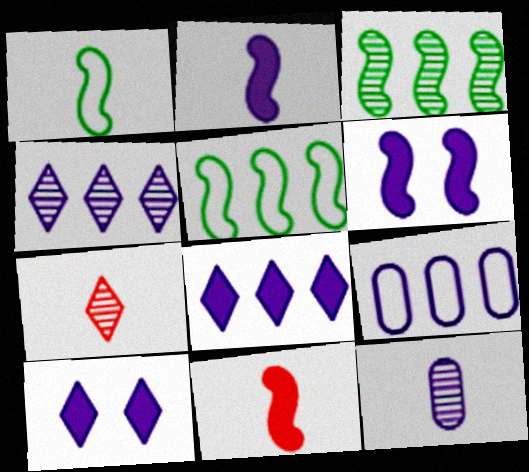[]